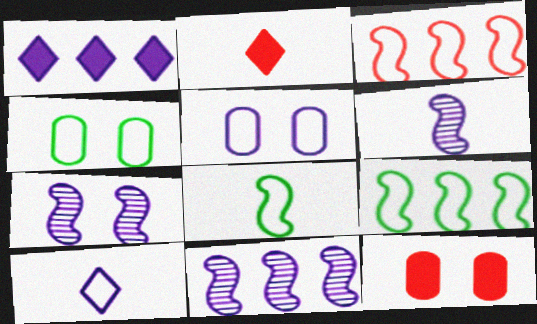[[1, 5, 6], 
[2, 4, 11], 
[3, 4, 10], 
[6, 7, 11]]